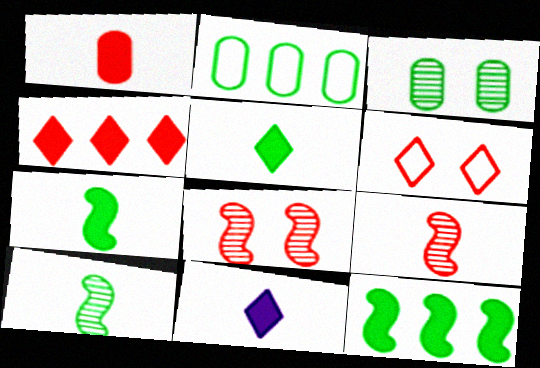[[1, 7, 11], 
[2, 8, 11]]